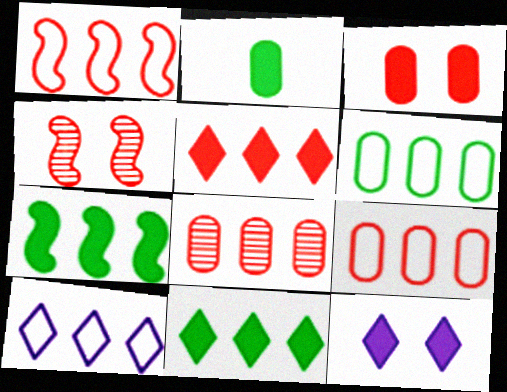[[1, 5, 8], 
[1, 6, 10], 
[2, 4, 10], 
[7, 8, 10]]